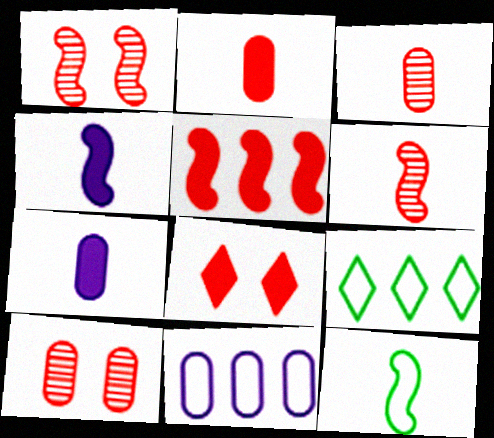[[1, 7, 9], 
[2, 5, 8], 
[4, 6, 12], 
[4, 9, 10]]